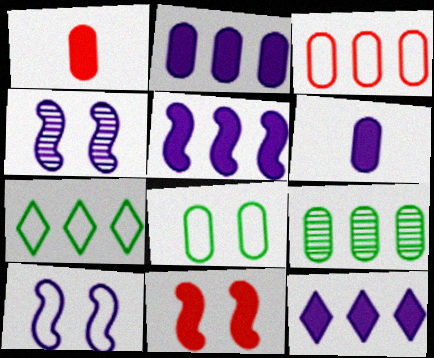[[1, 4, 7], 
[2, 3, 9], 
[2, 5, 12]]